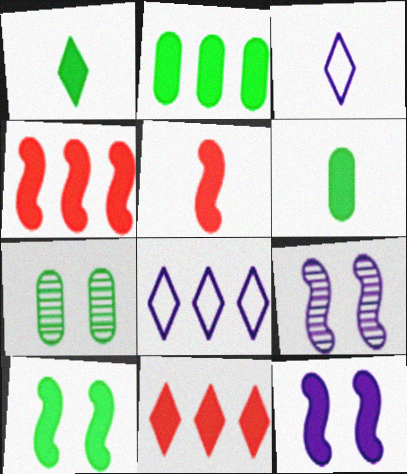[[1, 2, 10], 
[3, 4, 7], 
[5, 7, 8], 
[6, 11, 12]]